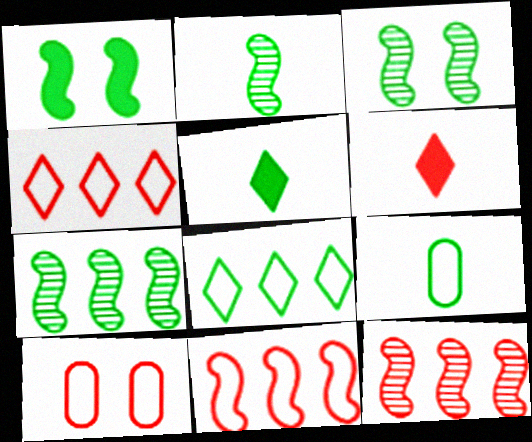[[2, 3, 7], 
[2, 5, 9], 
[6, 10, 12]]